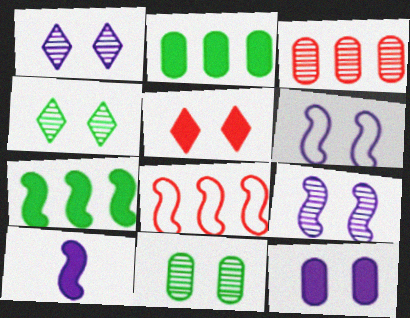[[1, 6, 12], 
[2, 5, 10], 
[5, 6, 11]]